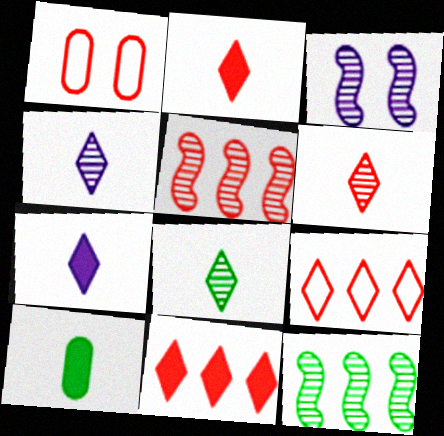[[1, 2, 5], 
[1, 7, 12], 
[3, 9, 10], 
[4, 6, 8]]